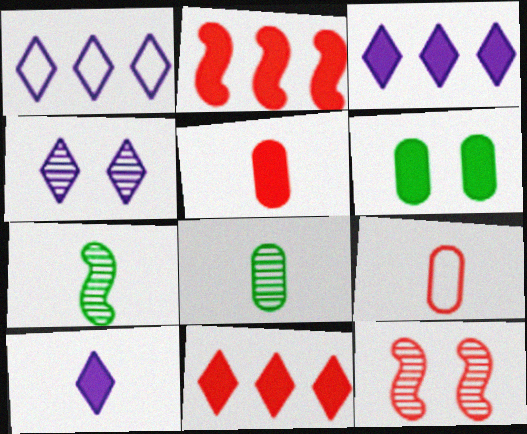[[1, 4, 10], 
[2, 6, 10], 
[7, 9, 10], 
[9, 11, 12]]